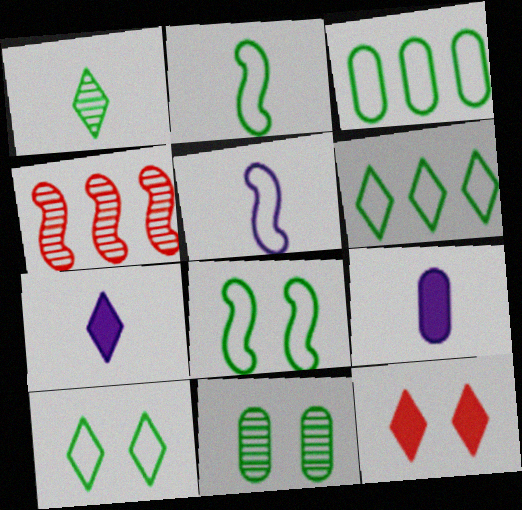[[2, 3, 10], 
[4, 9, 10]]